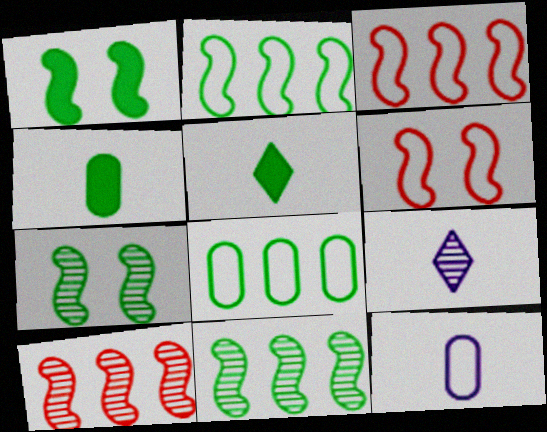[[5, 7, 8]]